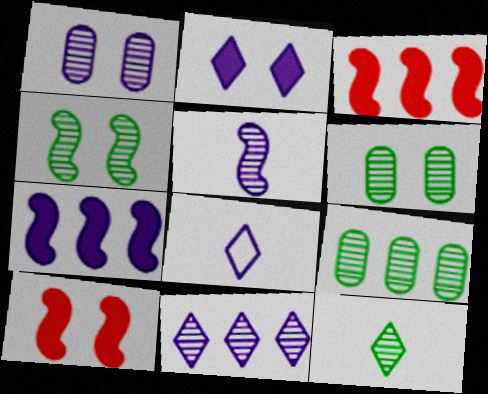[[1, 5, 11], 
[1, 7, 8], 
[2, 8, 11], 
[3, 6, 8], 
[4, 9, 12], 
[8, 9, 10]]